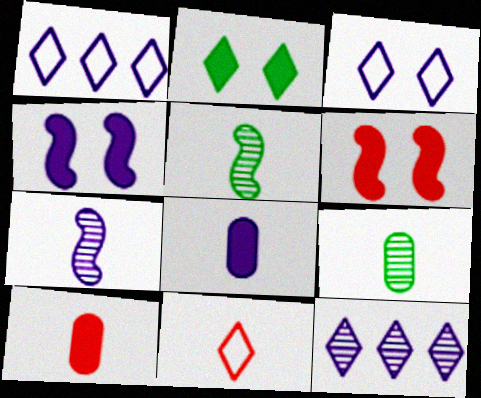[[1, 6, 9], 
[2, 11, 12], 
[5, 8, 11]]